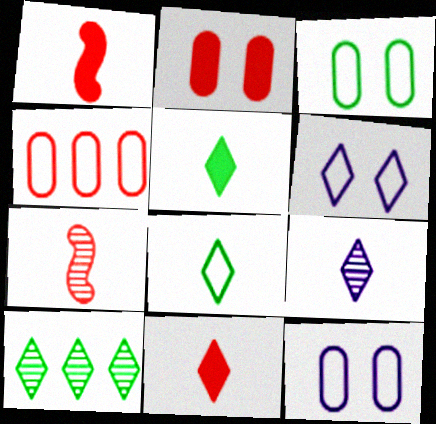[[1, 10, 12], 
[6, 10, 11], 
[8, 9, 11]]